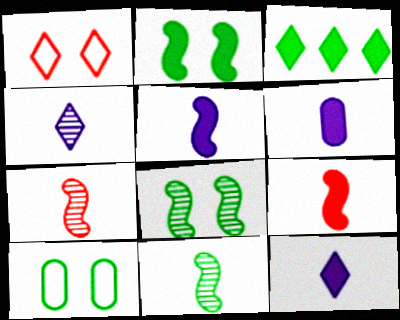[[1, 3, 4], 
[3, 10, 11], 
[5, 6, 12]]